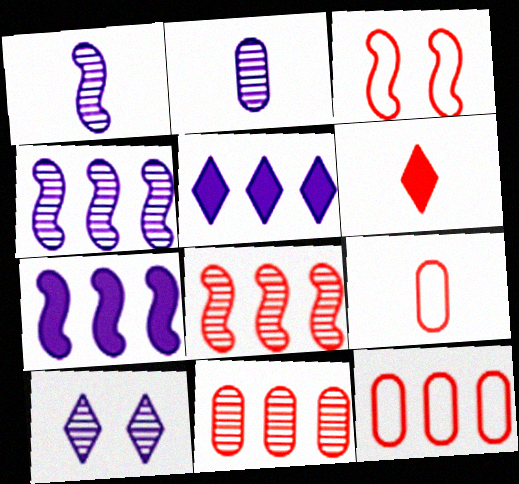[[2, 4, 10], 
[3, 6, 11]]